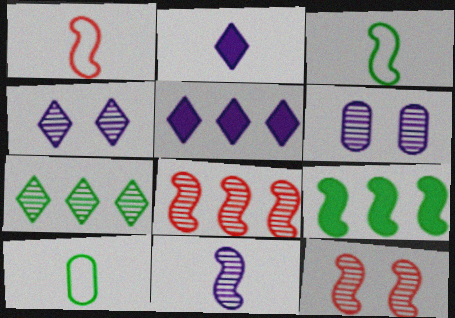[[5, 10, 12]]